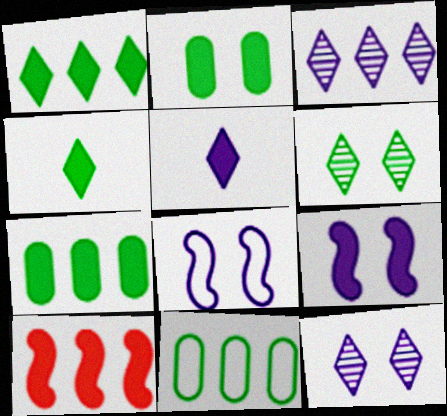[[2, 5, 10], 
[3, 10, 11]]